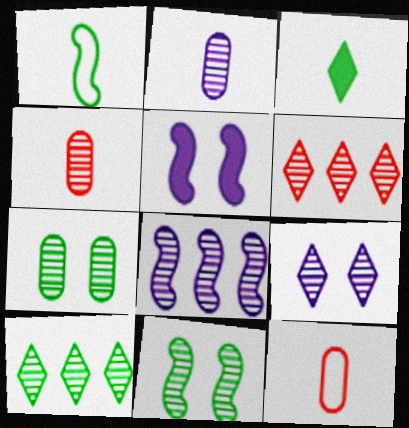[[2, 6, 11], 
[2, 8, 9], 
[5, 10, 12]]